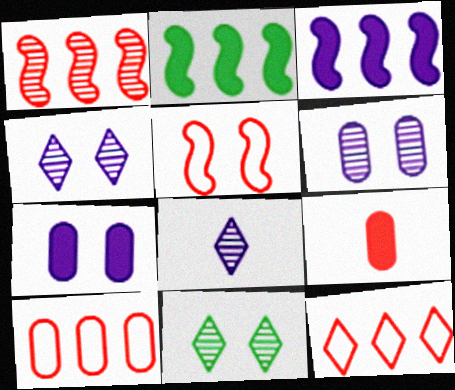[[5, 7, 11]]